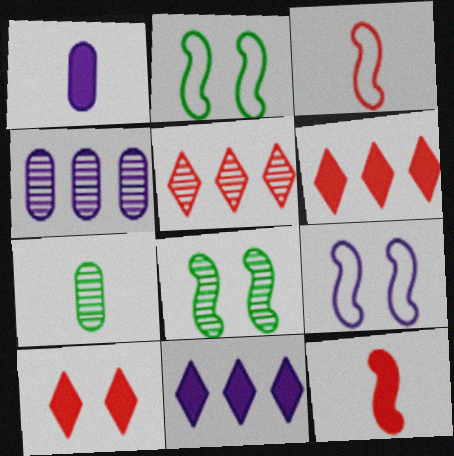[[1, 2, 5], 
[6, 7, 9]]